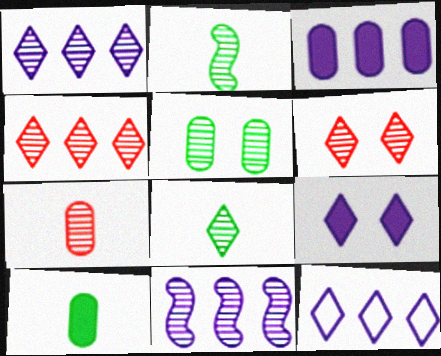[[1, 6, 8], 
[3, 11, 12]]